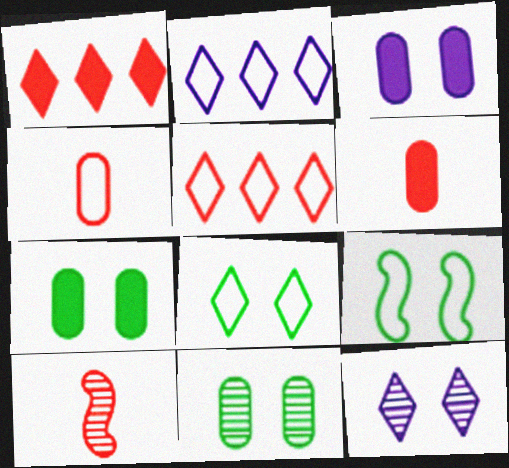[[2, 4, 9], 
[2, 7, 10]]